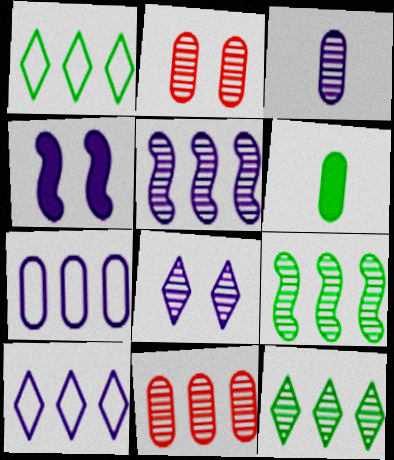[[2, 6, 7], 
[3, 4, 10], 
[3, 5, 8], 
[5, 11, 12]]